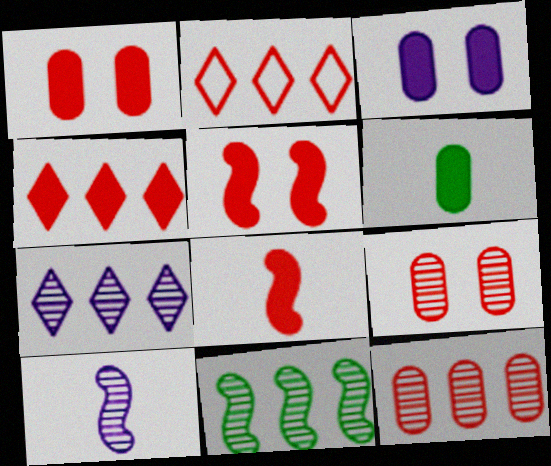[[1, 4, 8], 
[2, 8, 9], 
[7, 11, 12]]